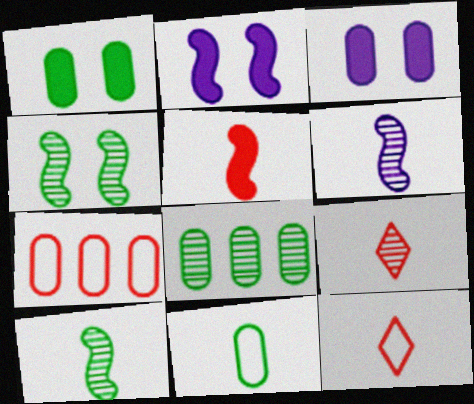[[1, 8, 11], 
[2, 8, 12]]